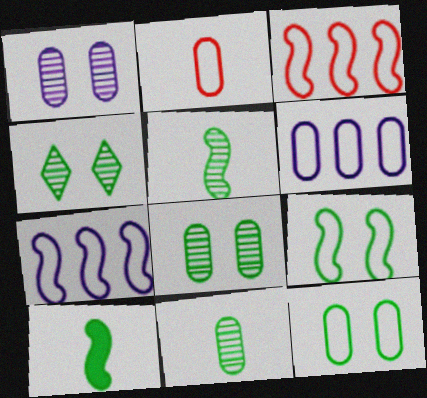[[2, 6, 12]]